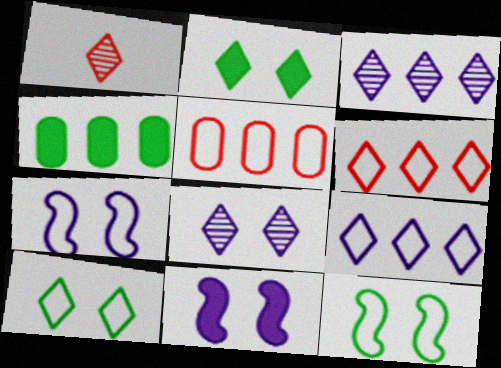[[1, 2, 9], 
[1, 4, 7]]